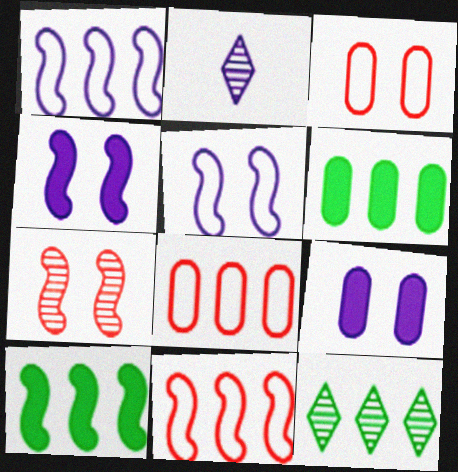[[1, 2, 9], 
[2, 3, 10]]